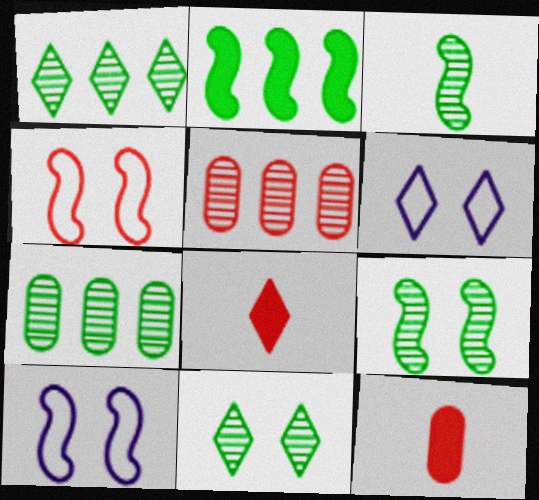[[1, 6, 8], 
[1, 10, 12], 
[3, 7, 11], 
[4, 5, 8], 
[7, 8, 10]]